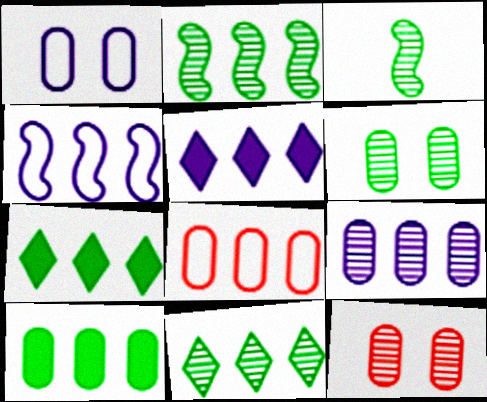[[2, 5, 8], 
[3, 6, 11], 
[4, 5, 9], 
[8, 9, 10]]